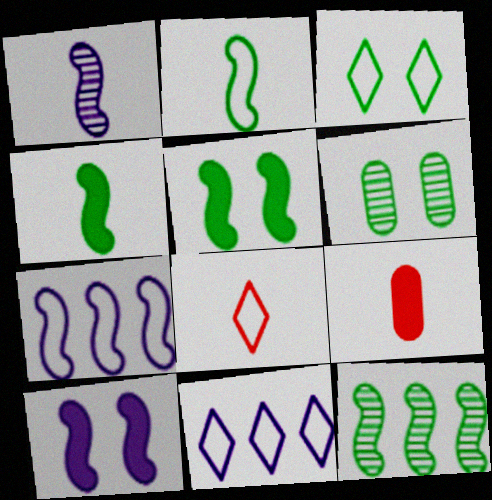[[1, 7, 10], 
[2, 5, 12], 
[3, 5, 6], 
[3, 8, 11]]